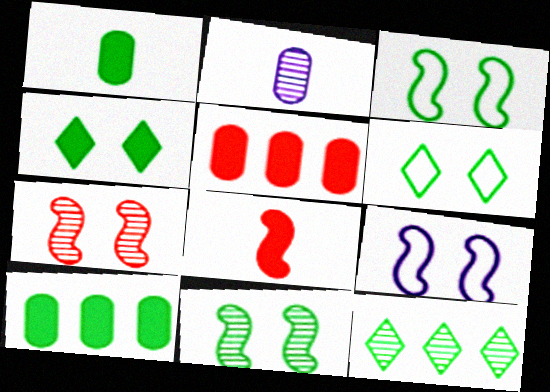[[1, 3, 12], 
[2, 7, 12]]